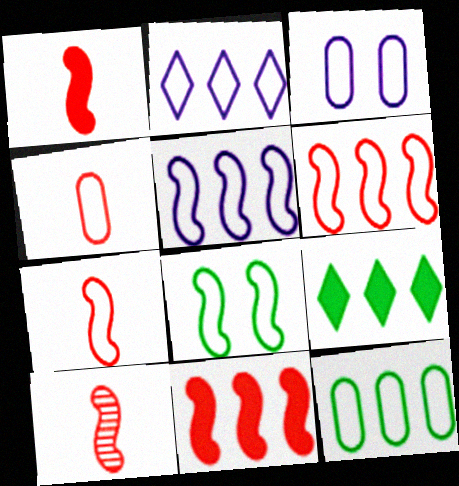[[1, 7, 10], 
[2, 4, 8], 
[2, 6, 12], 
[3, 4, 12], 
[3, 9, 10], 
[5, 7, 8]]